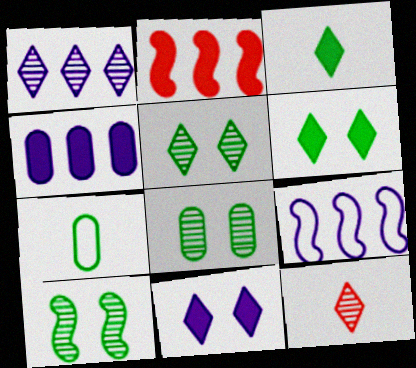[[1, 4, 9], 
[1, 5, 12], 
[5, 8, 10]]